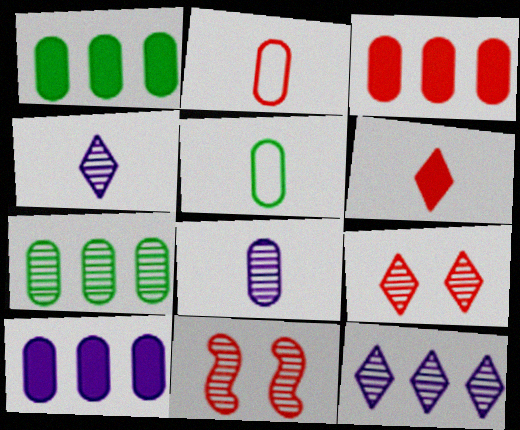[[1, 3, 10], 
[4, 7, 11]]